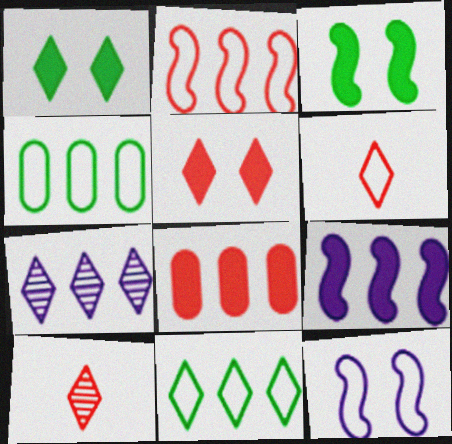[[1, 6, 7], 
[4, 6, 12]]